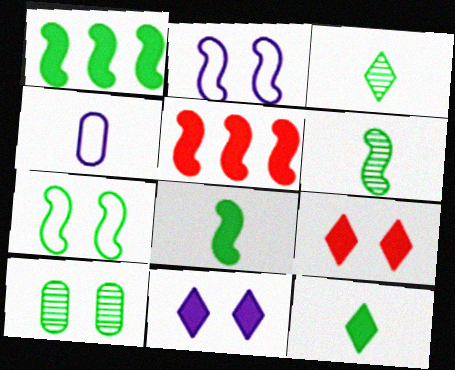[[1, 6, 7], 
[2, 5, 6], 
[2, 9, 10]]